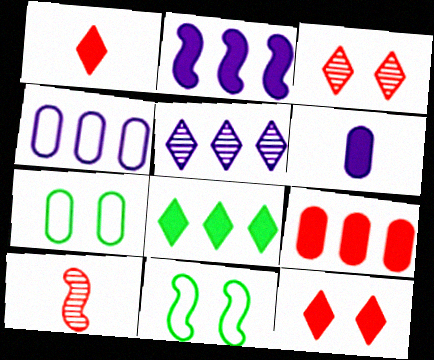[[2, 4, 5], 
[2, 8, 9], 
[2, 10, 11]]